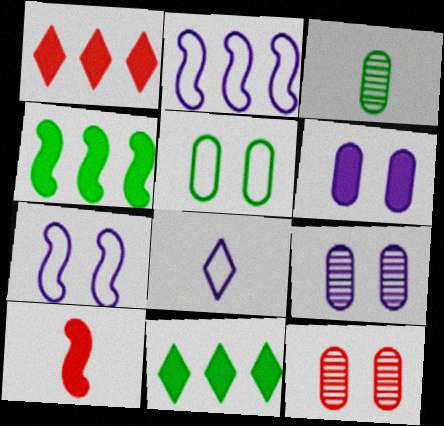[[1, 3, 7], 
[3, 8, 10], 
[4, 8, 12], 
[5, 6, 12], 
[6, 10, 11]]